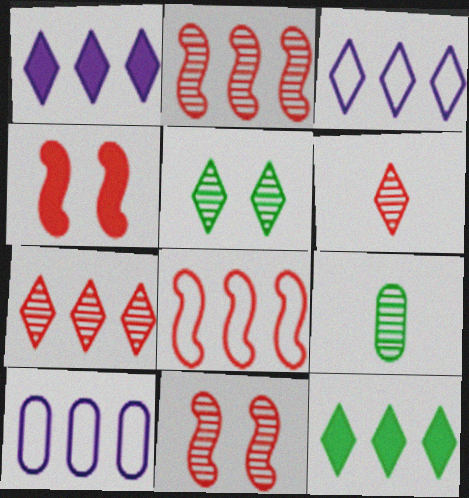[[2, 10, 12], 
[3, 4, 9], 
[3, 7, 12]]